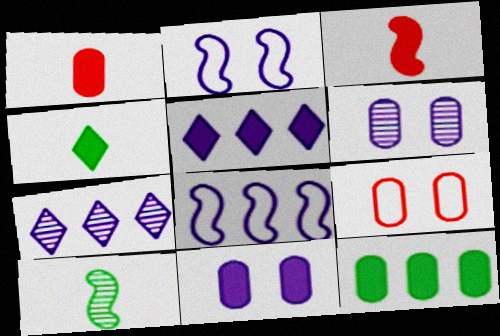[[1, 11, 12], 
[5, 9, 10]]